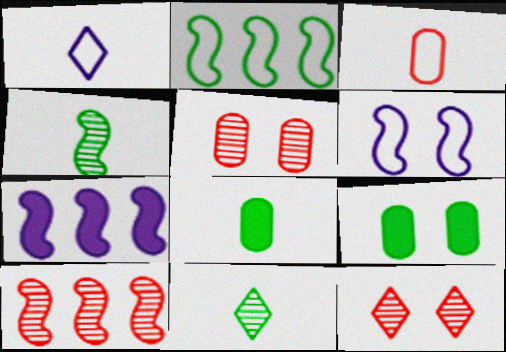[[1, 9, 10], 
[2, 7, 10], 
[2, 9, 11], 
[6, 9, 12]]